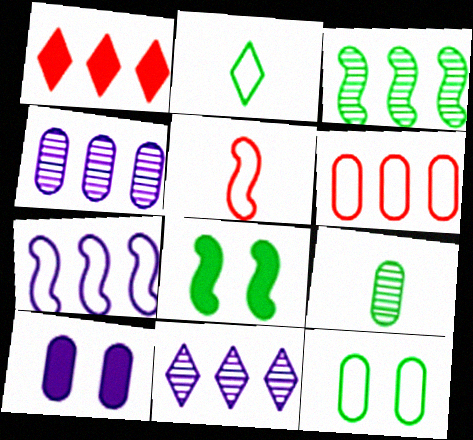[[6, 9, 10]]